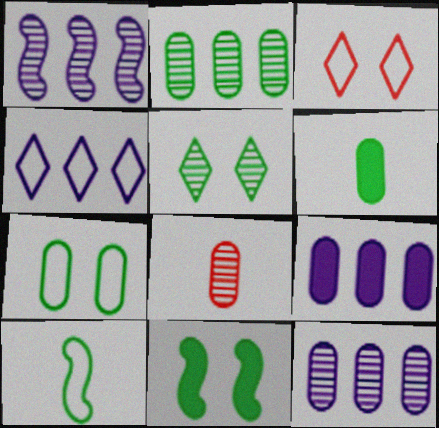[[1, 3, 6], 
[1, 4, 9], 
[1, 5, 8], 
[2, 6, 7], 
[4, 8, 11], 
[5, 7, 11], 
[7, 8, 9]]